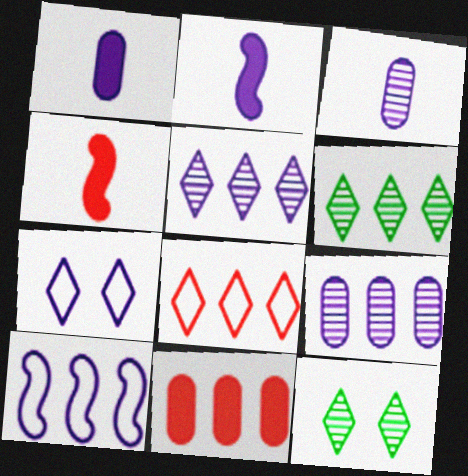[[2, 7, 9], 
[6, 10, 11]]